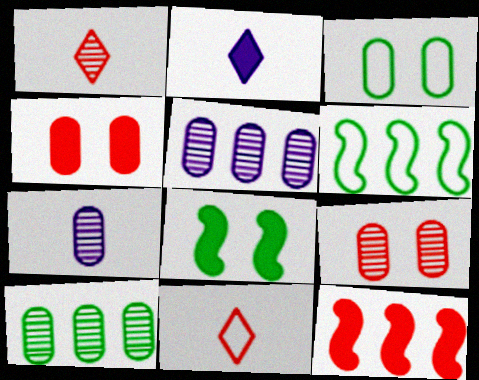[[2, 6, 9], 
[5, 8, 11], 
[7, 9, 10], 
[9, 11, 12]]